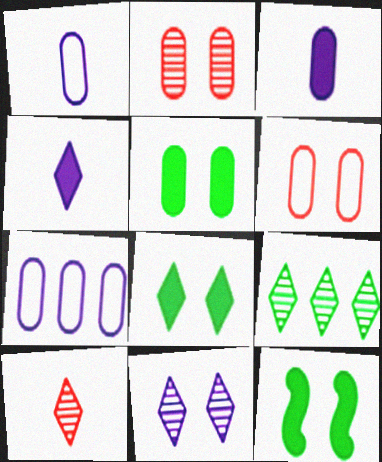[[5, 8, 12], 
[6, 11, 12], 
[7, 10, 12], 
[9, 10, 11]]